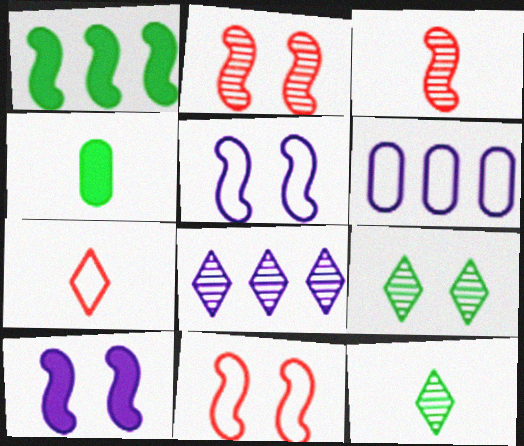[[1, 3, 5], 
[4, 8, 11]]